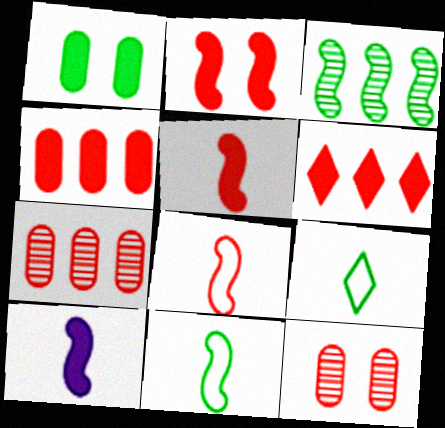[[1, 3, 9], 
[1, 6, 10], 
[6, 8, 12]]